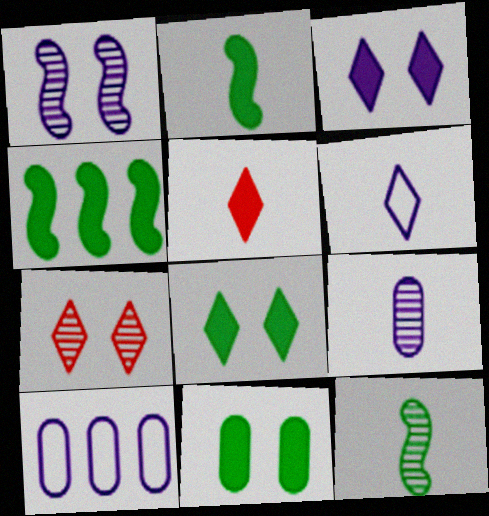[[2, 7, 10]]